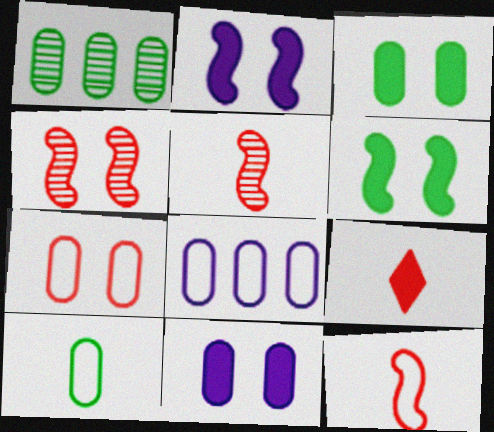[[1, 3, 10], 
[7, 8, 10]]